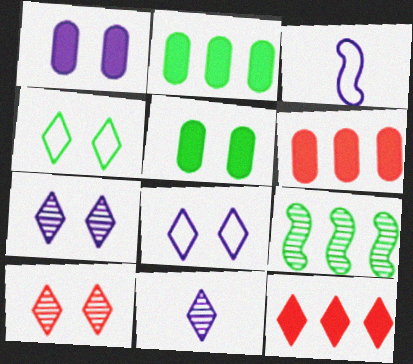[[2, 3, 10], 
[4, 11, 12]]